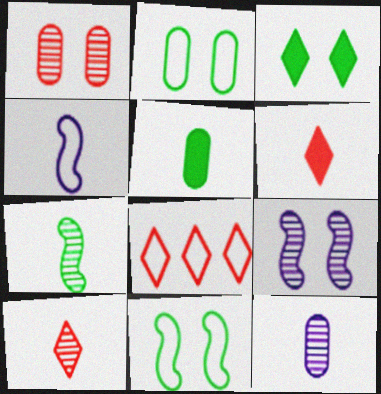[[2, 4, 8], 
[4, 5, 10], 
[5, 8, 9], 
[7, 10, 12]]